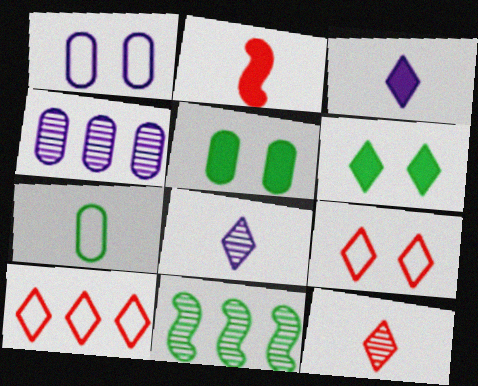[[2, 7, 8], 
[6, 7, 11], 
[6, 8, 10]]